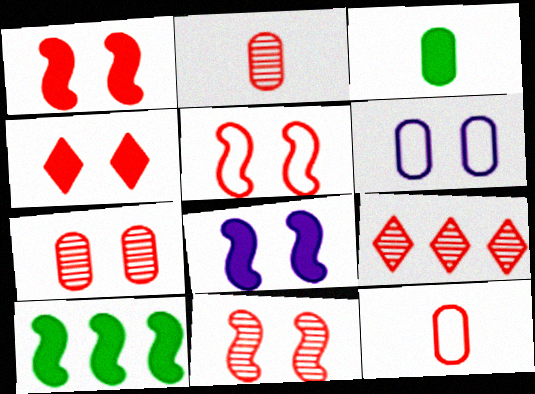[[1, 5, 11], 
[1, 9, 12], 
[2, 9, 11], 
[4, 5, 7]]